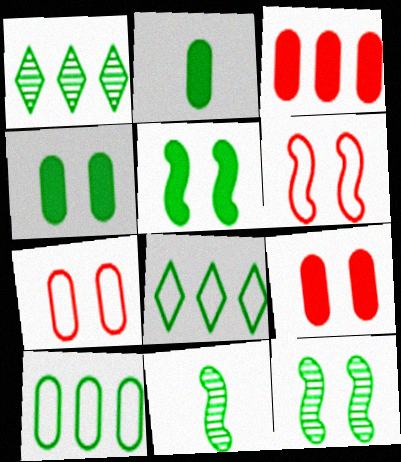[[2, 8, 12], 
[4, 8, 11]]